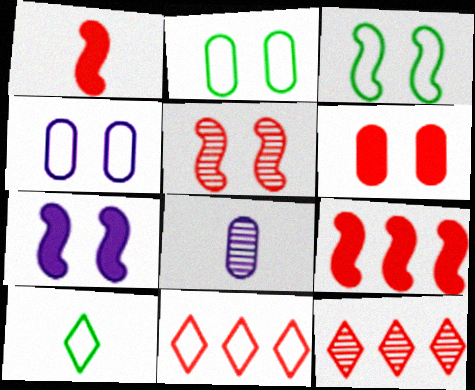[[1, 8, 10], 
[3, 5, 7]]